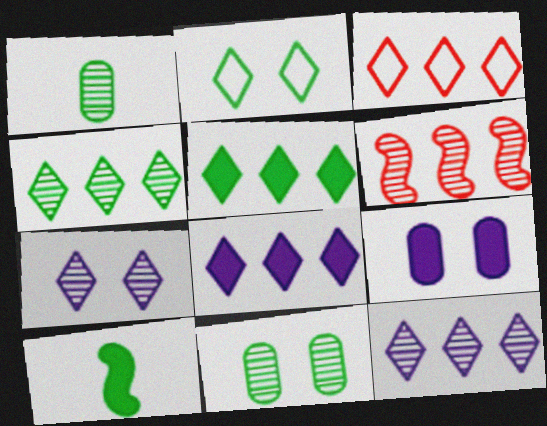[[1, 6, 7], 
[3, 4, 8], 
[3, 5, 12]]